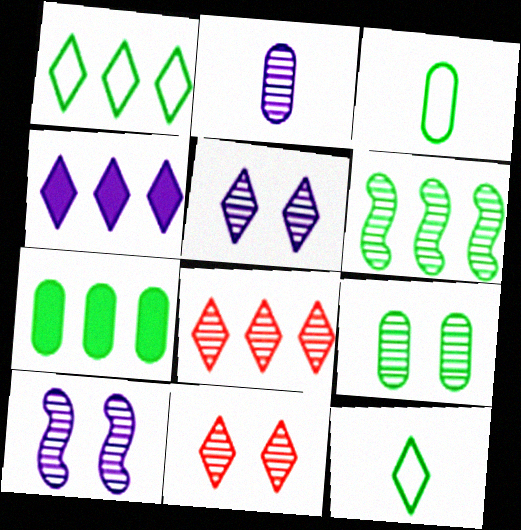[[1, 4, 8], 
[1, 6, 7], 
[2, 6, 11], 
[3, 7, 9], 
[4, 11, 12], 
[9, 10, 11]]